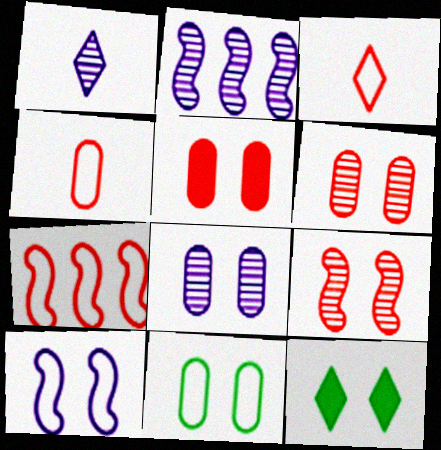[[1, 2, 8], 
[2, 4, 12], 
[5, 8, 11], 
[6, 10, 12]]